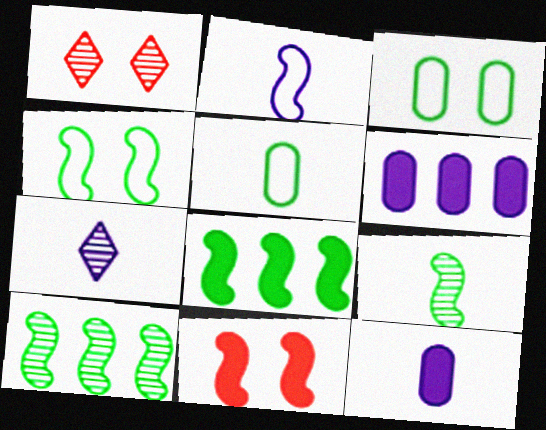[[2, 7, 12], 
[2, 10, 11], 
[4, 8, 9]]